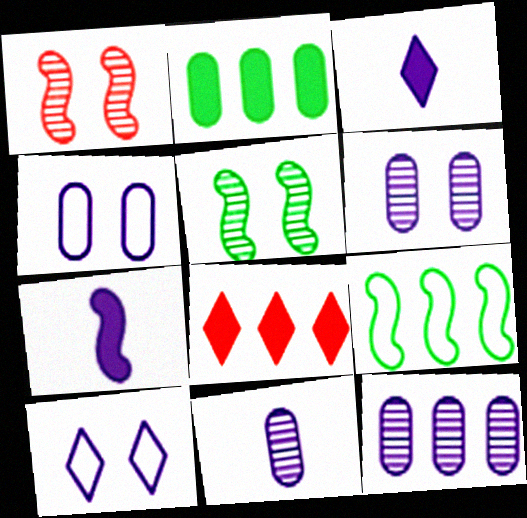[[1, 7, 9], 
[6, 11, 12], 
[7, 10, 12], 
[8, 9, 12]]